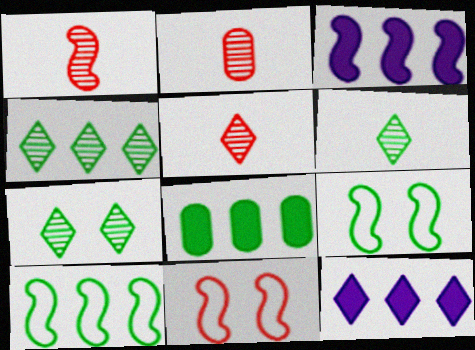[[1, 2, 5], 
[1, 3, 9], 
[2, 9, 12], 
[4, 6, 7], 
[4, 8, 10], 
[6, 8, 9]]